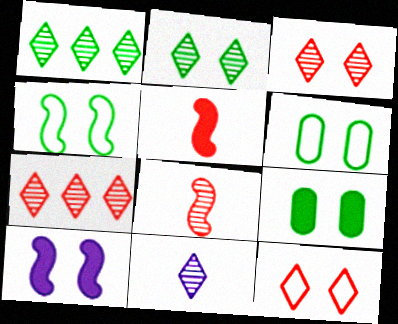[[1, 3, 11], 
[2, 4, 9], 
[2, 7, 11], 
[3, 6, 10]]